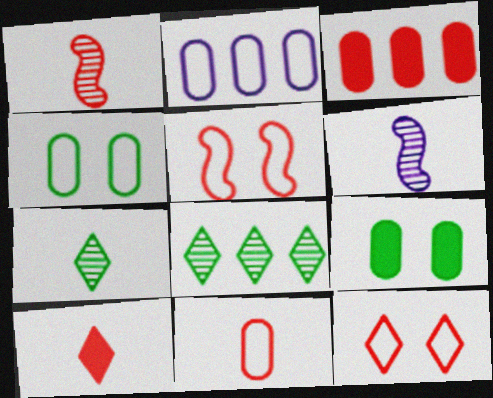[[1, 3, 12], 
[1, 10, 11], 
[2, 4, 11]]